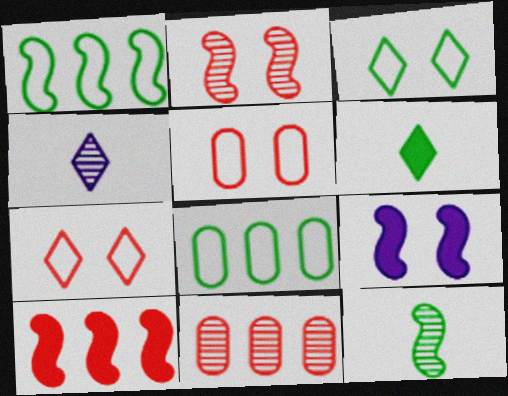[]